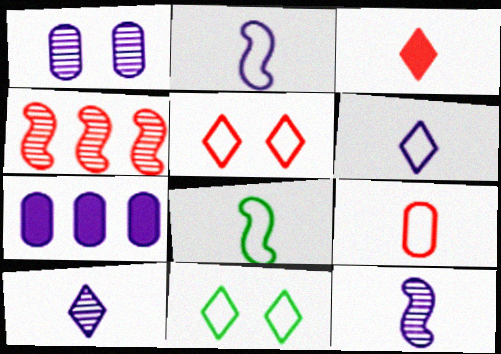[[6, 8, 9]]